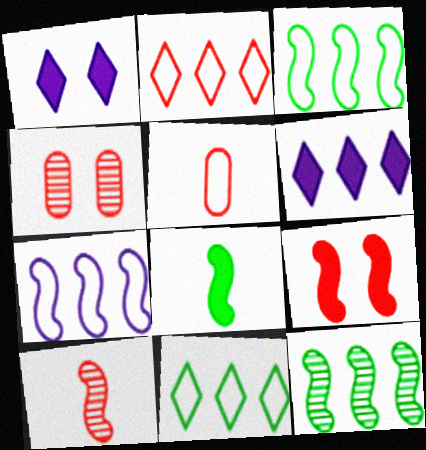[[1, 5, 12]]